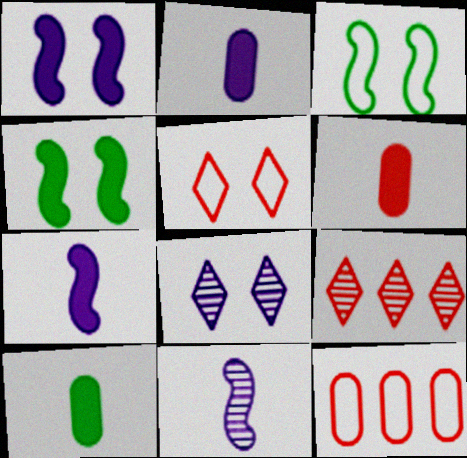[[2, 3, 9], 
[2, 6, 10]]